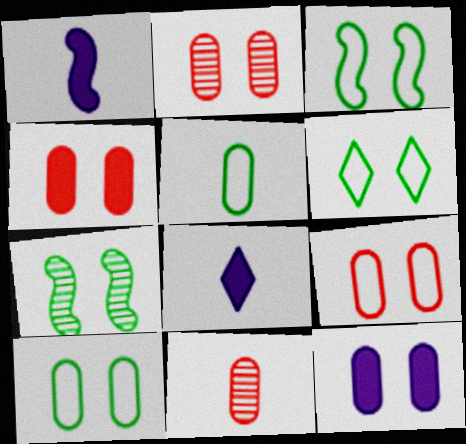[[2, 4, 9], 
[2, 10, 12], 
[3, 6, 10]]